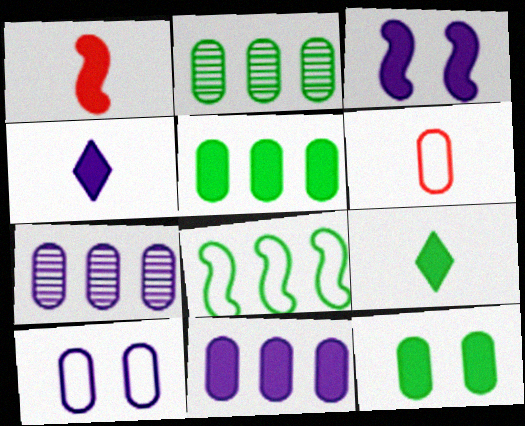[[3, 4, 11], 
[6, 7, 12]]